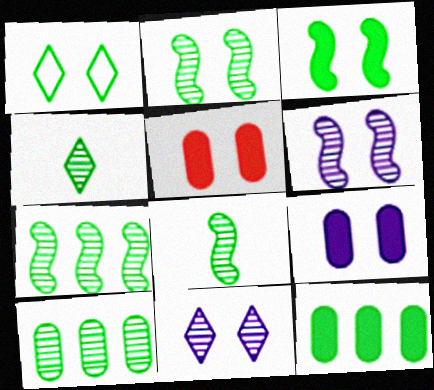[[1, 5, 6], 
[1, 8, 12], 
[2, 4, 10], 
[2, 7, 8]]